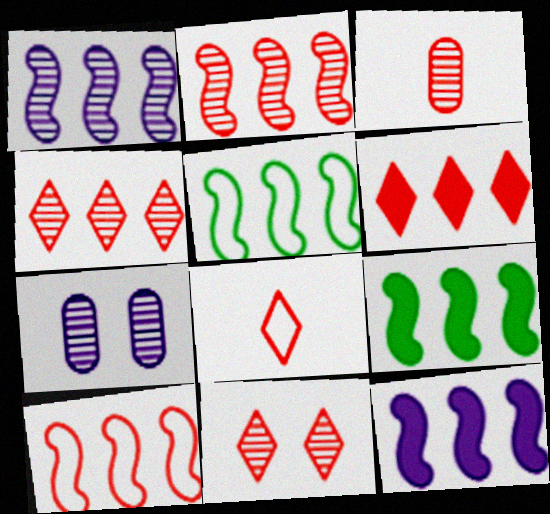[[1, 9, 10], 
[2, 3, 11], 
[2, 5, 12], 
[6, 8, 11], 
[7, 8, 9]]